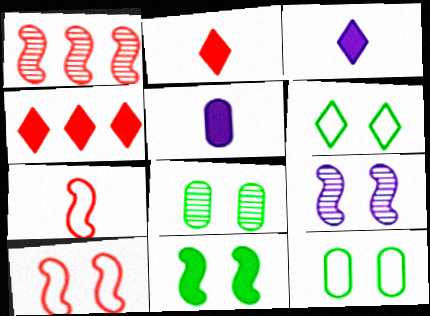[[1, 3, 12], 
[1, 5, 6], 
[4, 5, 11], 
[6, 8, 11], 
[9, 10, 11]]